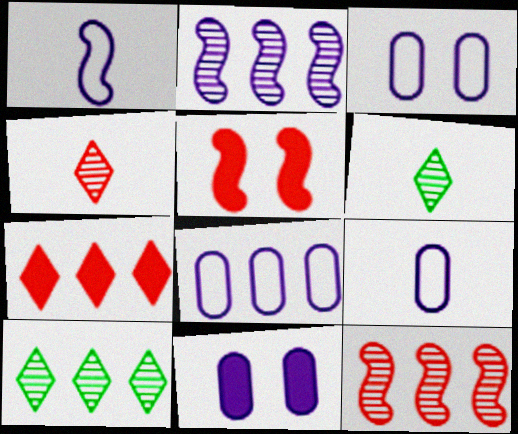[[3, 8, 9], 
[5, 6, 8], 
[5, 9, 10]]